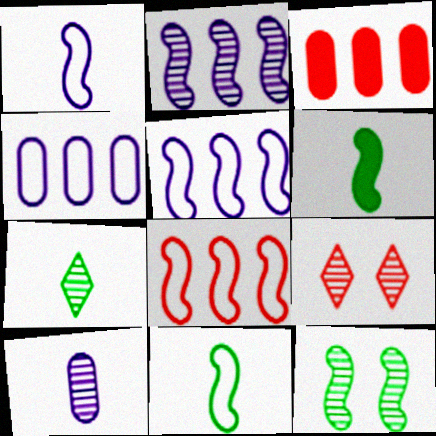[[4, 6, 9]]